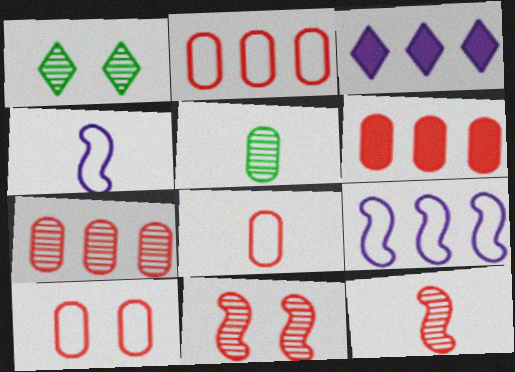[[1, 4, 6], 
[2, 6, 7], 
[2, 8, 10]]